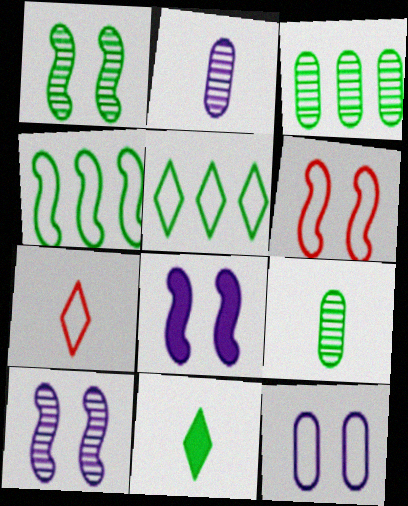[[1, 6, 8], 
[3, 7, 8], 
[4, 7, 12]]